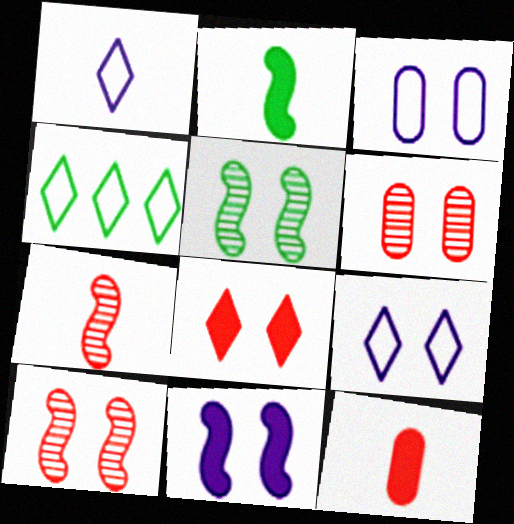[[3, 5, 8]]